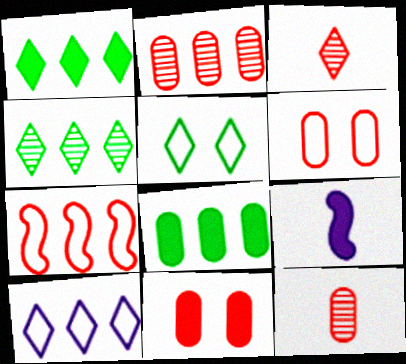[[1, 9, 11], 
[2, 5, 9], 
[3, 7, 11], 
[4, 6, 9]]